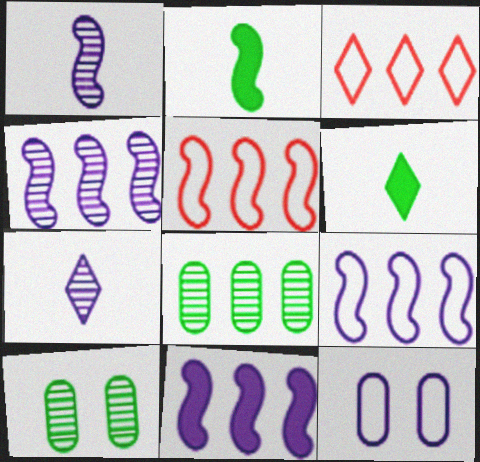[[3, 8, 11], 
[4, 9, 11], 
[7, 11, 12]]